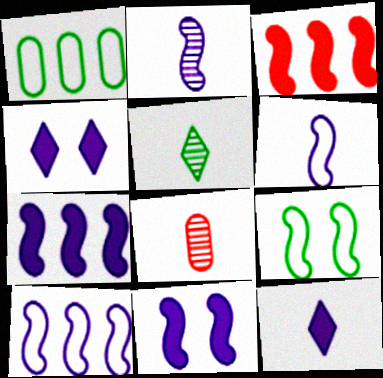[[2, 3, 9], 
[2, 5, 8], 
[2, 10, 11]]